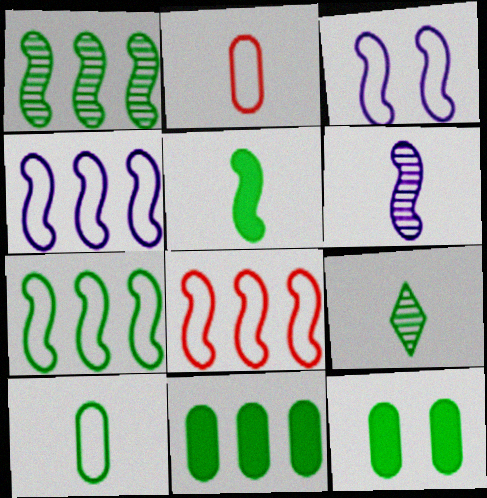[[4, 7, 8], 
[5, 9, 10], 
[7, 9, 12]]